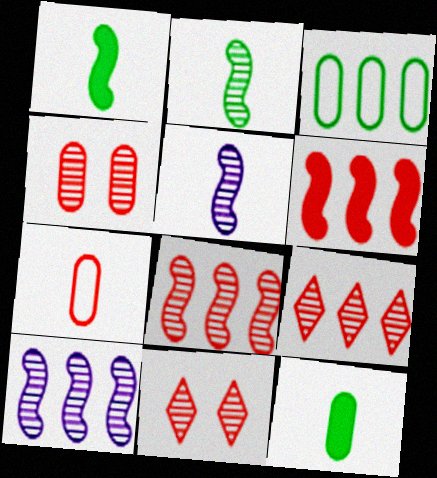[[6, 7, 11]]